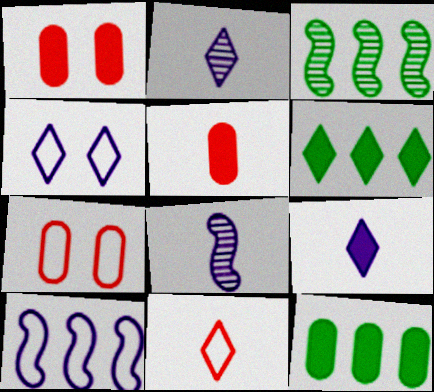[[3, 4, 5], 
[3, 7, 9], 
[6, 7, 8]]